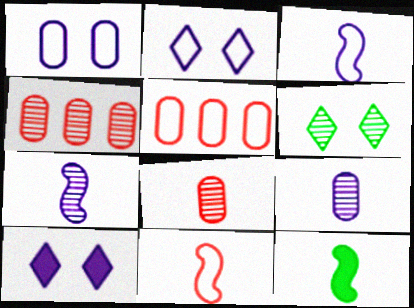[[2, 4, 12], 
[4, 6, 7], 
[7, 11, 12]]